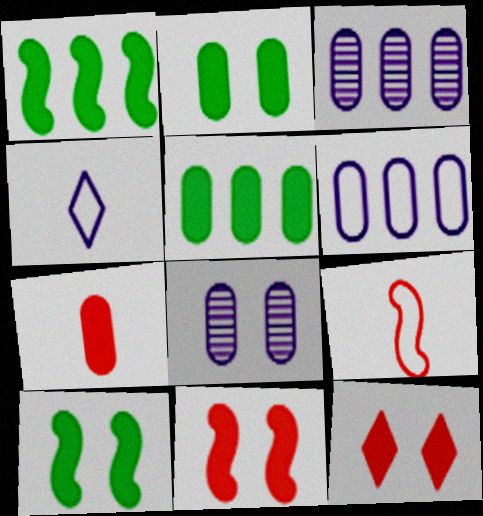[]